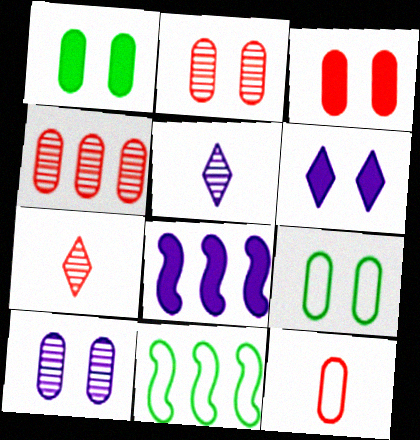[[3, 4, 12], 
[3, 5, 11], 
[3, 9, 10], 
[7, 8, 9]]